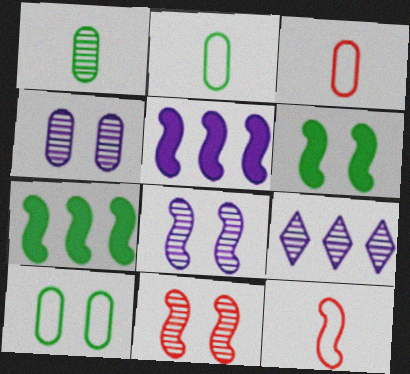[[1, 9, 11], 
[3, 6, 9], 
[7, 8, 12]]